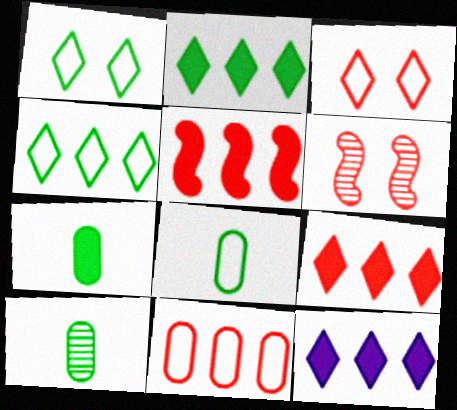[[2, 9, 12], 
[6, 8, 12], 
[7, 8, 10]]